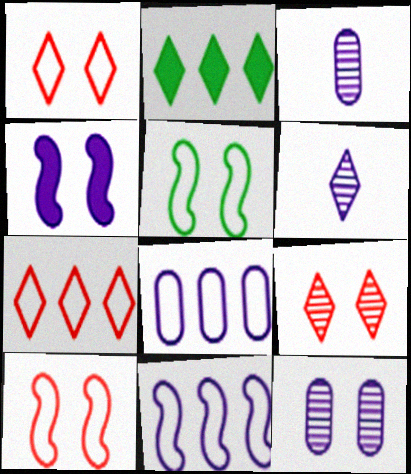[[1, 2, 6], 
[2, 3, 10], 
[4, 6, 8]]